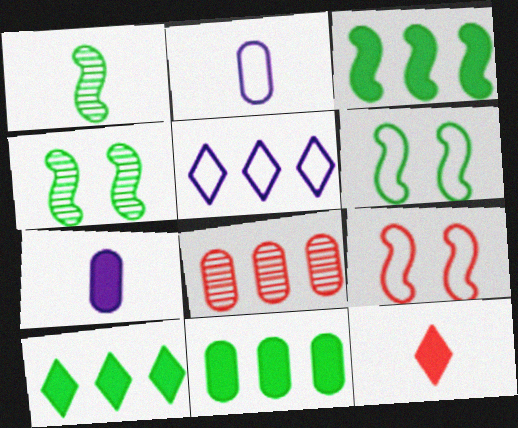[[1, 2, 12], 
[1, 3, 6], 
[3, 5, 8], 
[3, 10, 11], 
[8, 9, 12]]